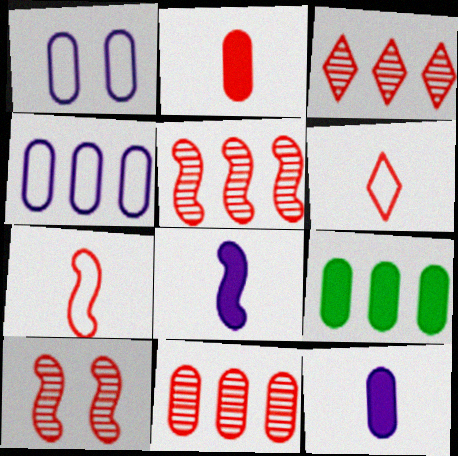[[3, 5, 11], 
[4, 9, 11]]